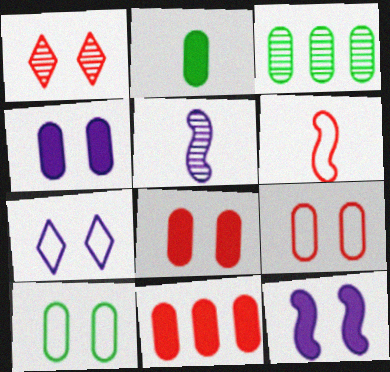[[1, 3, 5], 
[1, 6, 11], 
[1, 10, 12], 
[2, 3, 10], 
[2, 4, 11]]